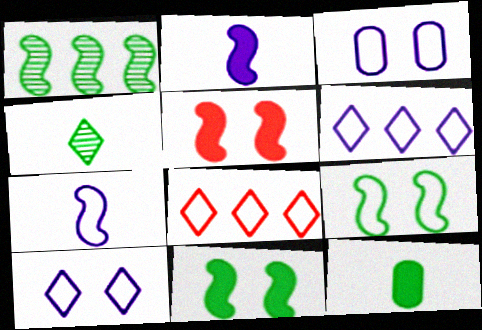[[1, 5, 7], 
[3, 6, 7]]